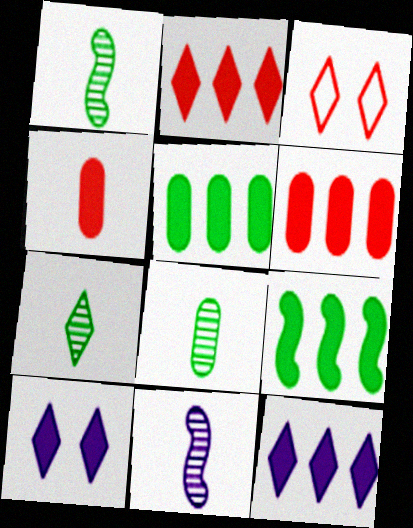[[1, 7, 8], 
[3, 5, 11], 
[3, 7, 12], 
[4, 9, 10], 
[6, 9, 12]]